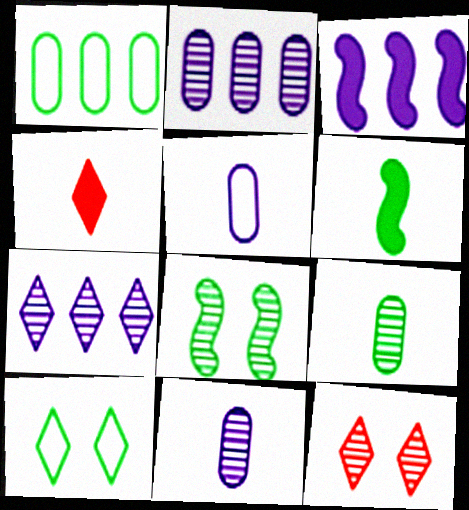[[4, 7, 10]]